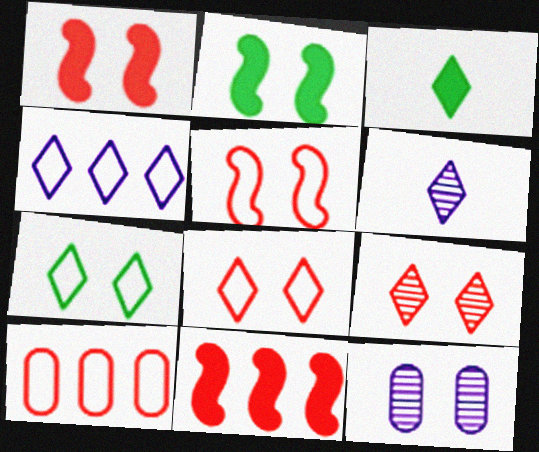[[1, 7, 12], 
[2, 6, 10], 
[2, 8, 12], 
[3, 4, 9]]